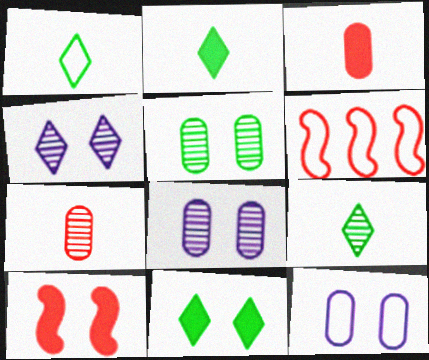[[1, 2, 9], 
[1, 6, 12], 
[2, 6, 8]]